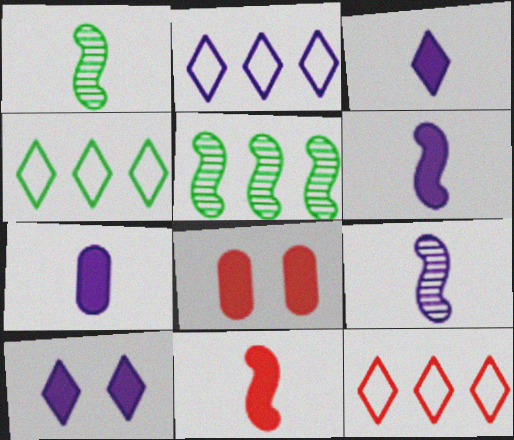[[1, 2, 8], 
[2, 4, 12], 
[3, 6, 7], 
[4, 8, 9]]